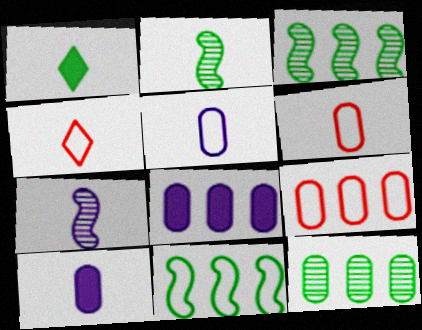[[1, 6, 7], 
[2, 4, 10], 
[8, 9, 12]]